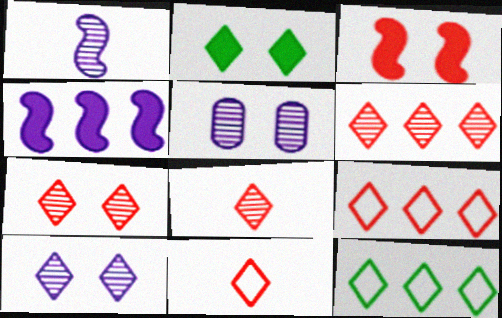[[6, 7, 8]]